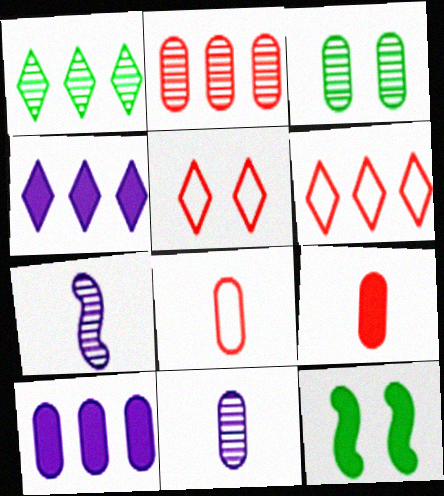[[1, 4, 6], 
[2, 3, 11], 
[3, 8, 10], 
[4, 9, 12], 
[6, 11, 12]]